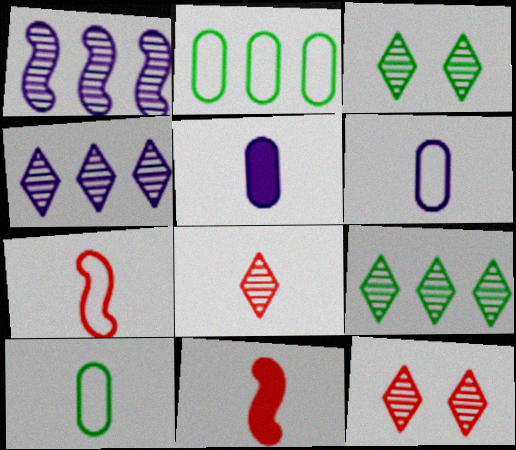[[3, 4, 8]]